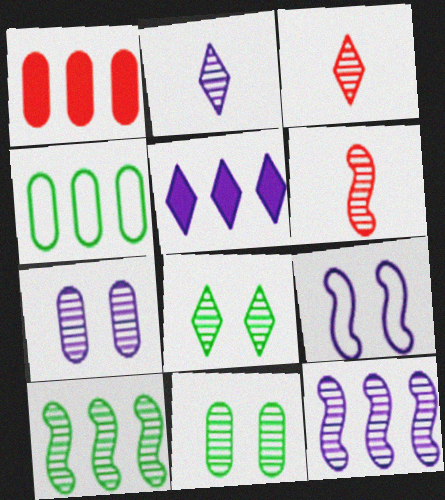[[2, 7, 12], 
[3, 7, 10], 
[3, 11, 12]]